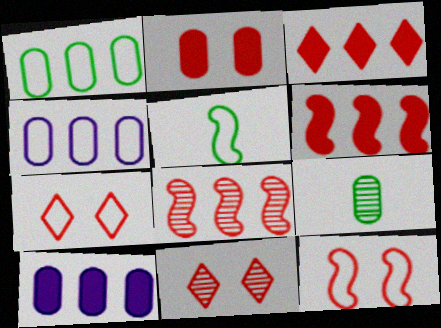[[2, 4, 9], 
[2, 11, 12], 
[4, 5, 7], 
[5, 10, 11]]